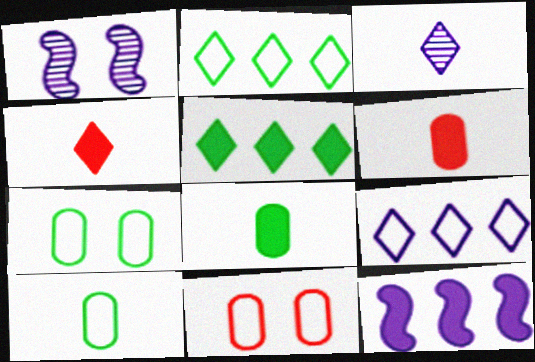[[1, 2, 6]]